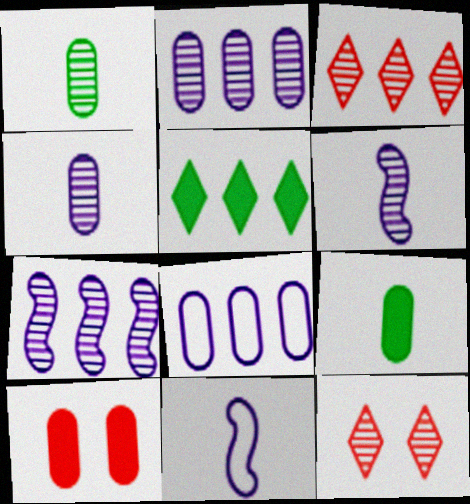[[1, 7, 12], 
[1, 8, 10]]